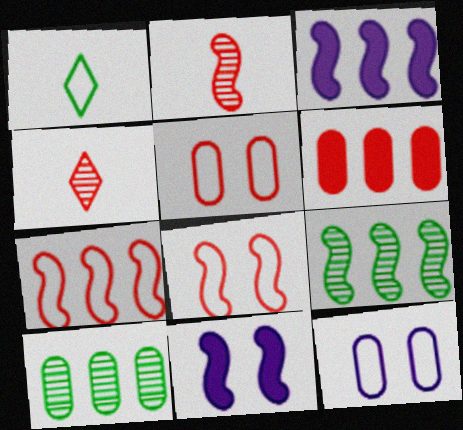[[1, 7, 12], 
[3, 7, 9], 
[4, 6, 8]]